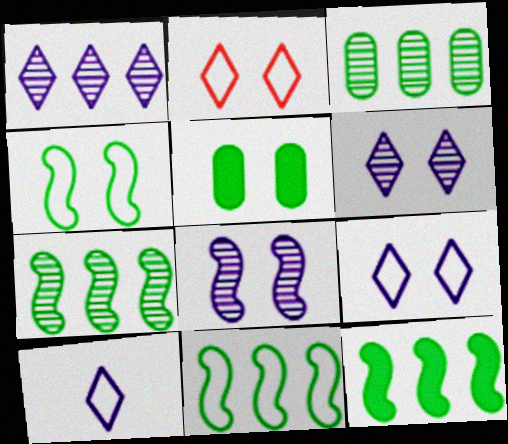[[2, 5, 8], 
[7, 11, 12]]